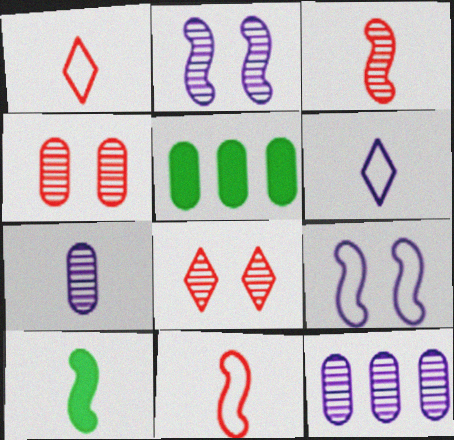[[1, 2, 5], 
[1, 7, 10]]